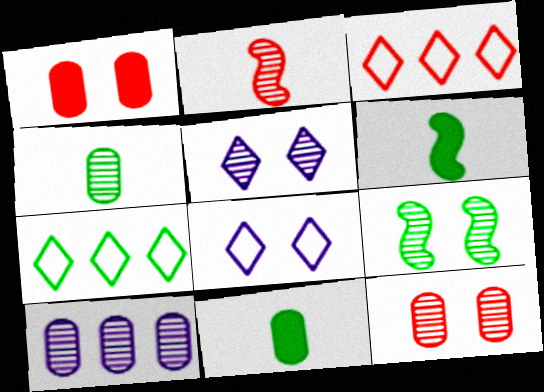[[1, 2, 3], 
[1, 8, 9], 
[4, 10, 12], 
[5, 9, 12], 
[7, 9, 11]]